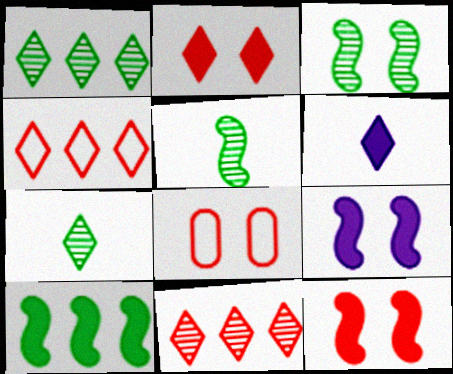[]